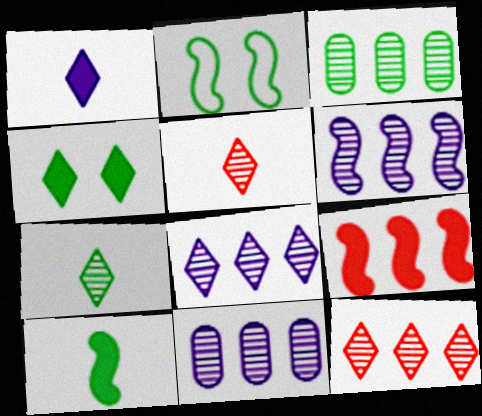[[3, 6, 12], 
[6, 8, 11]]